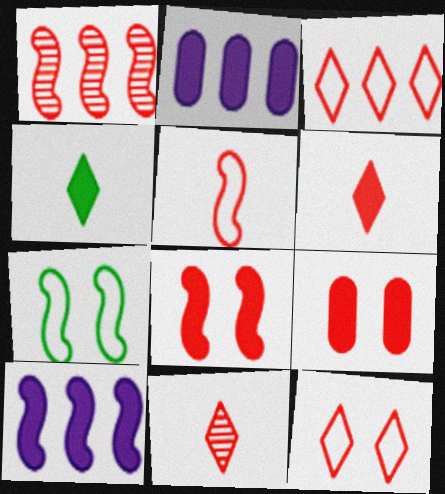[[1, 5, 8], 
[2, 4, 8], 
[2, 7, 11], 
[4, 9, 10]]